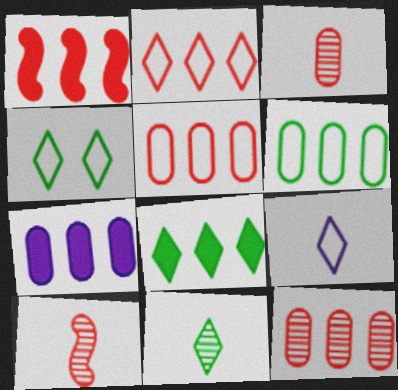[[1, 2, 12], 
[1, 7, 8], 
[2, 4, 9], 
[4, 7, 10], 
[4, 8, 11], 
[6, 7, 12]]